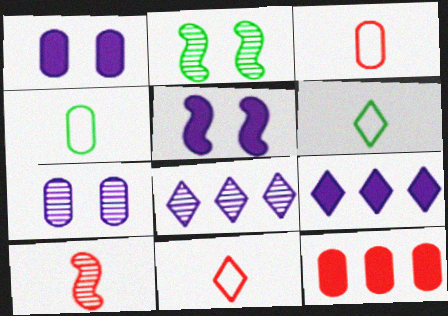[[2, 3, 9], 
[4, 7, 12]]